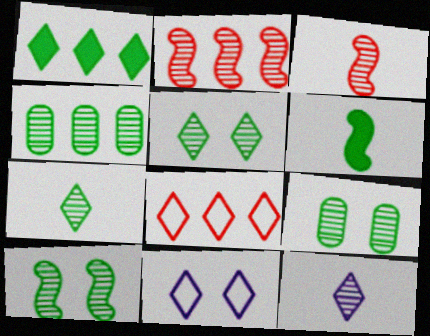[[2, 9, 12], 
[4, 7, 10], 
[5, 9, 10]]